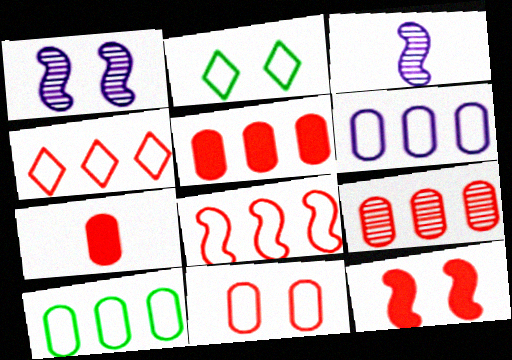[[2, 3, 5], 
[7, 9, 11]]